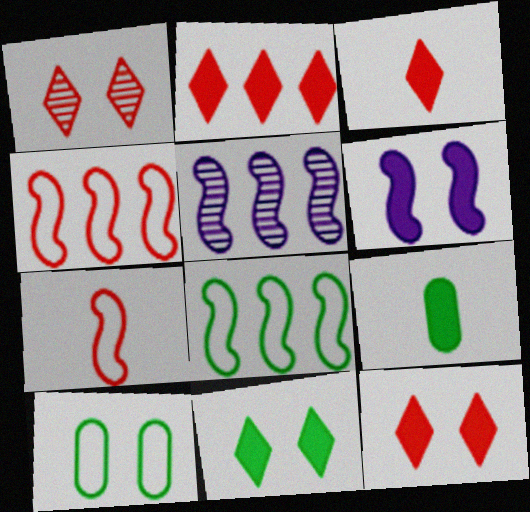[[1, 6, 10], 
[2, 3, 12], 
[2, 6, 9], 
[3, 5, 10]]